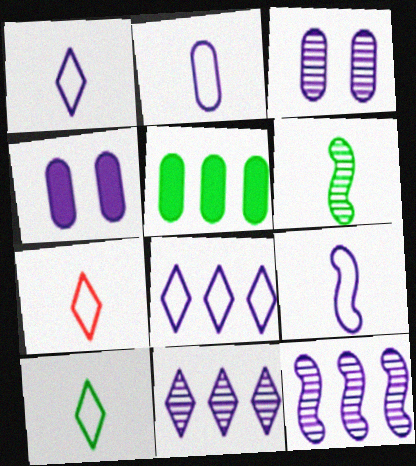[[1, 2, 9], 
[1, 4, 12], 
[1, 7, 10], 
[4, 9, 11]]